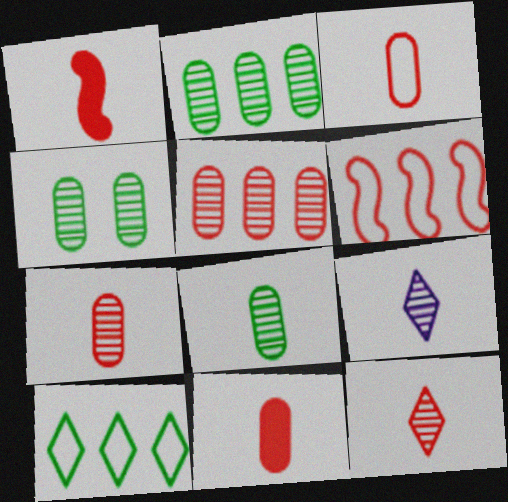[[1, 3, 12], 
[2, 4, 8], 
[3, 7, 11]]